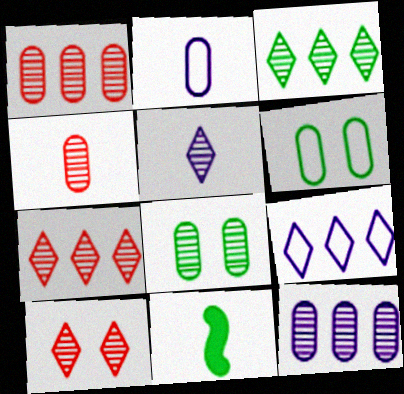[[3, 5, 10], 
[3, 6, 11], 
[4, 8, 12]]